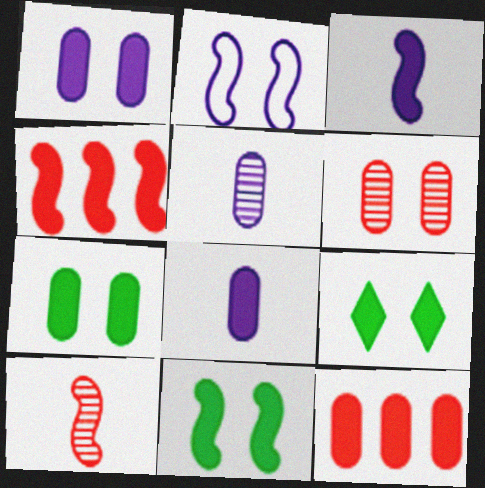[[2, 6, 9], 
[3, 4, 11], 
[3, 9, 12], 
[4, 8, 9], 
[7, 8, 12], 
[7, 9, 11]]